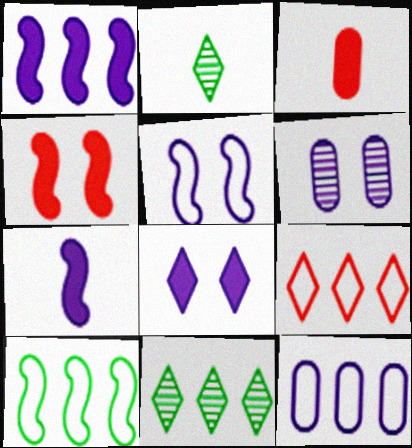[[2, 4, 12], 
[2, 8, 9], 
[3, 5, 11], 
[5, 6, 8], 
[9, 10, 12]]